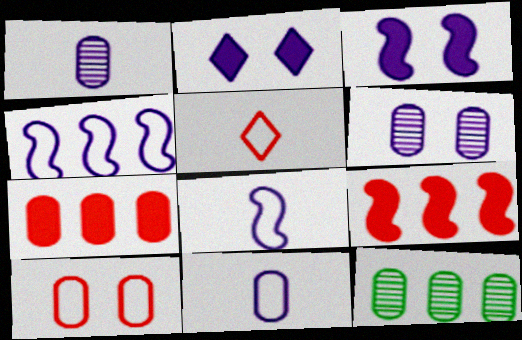[[1, 2, 4], 
[3, 5, 12]]